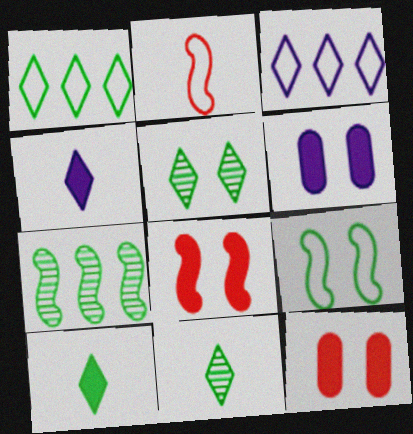[[1, 5, 10]]